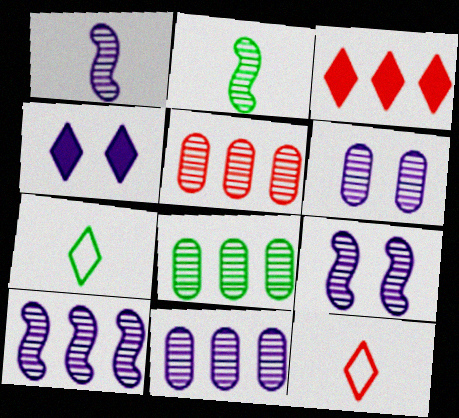[[1, 9, 10], 
[5, 8, 11]]